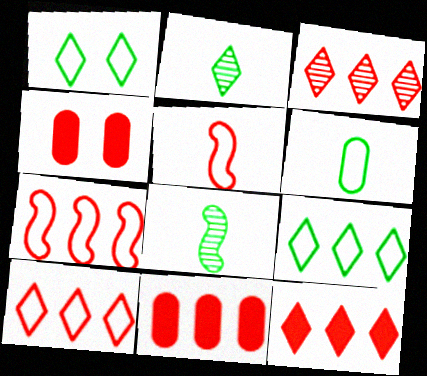[[3, 4, 5], 
[3, 7, 11], 
[3, 10, 12]]